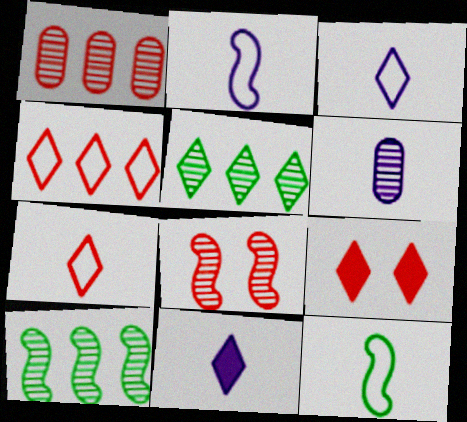[[2, 6, 11], 
[3, 5, 9], 
[5, 6, 8]]